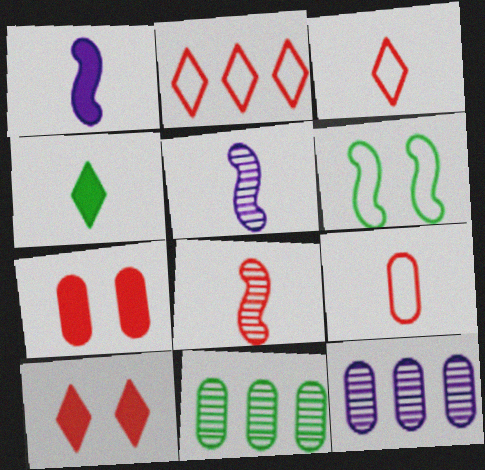[[2, 7, 8], 
[4, 5, 9], 
[4, 6, 11]]